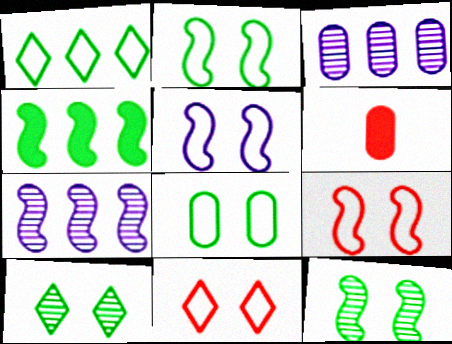[[2, 5, 9], 
[3, 6, 8], 
[5, 8, 11]]